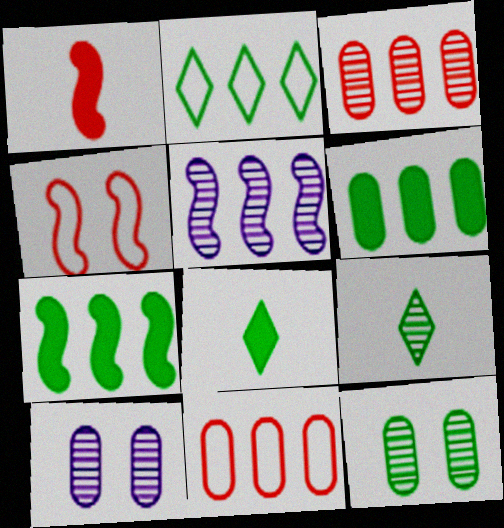[[1, 2, 10]]